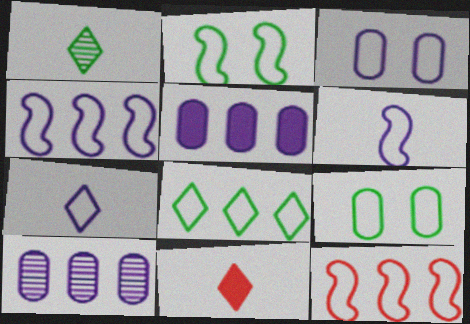[[1, 7, 11], 
[2, 6, 12], 
[2, 10, 11], 
[3, 4, 7], 
[7, 9, 12]]